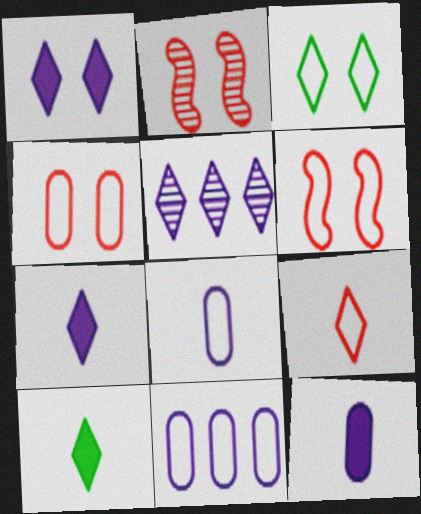[[2, 10, 11]]